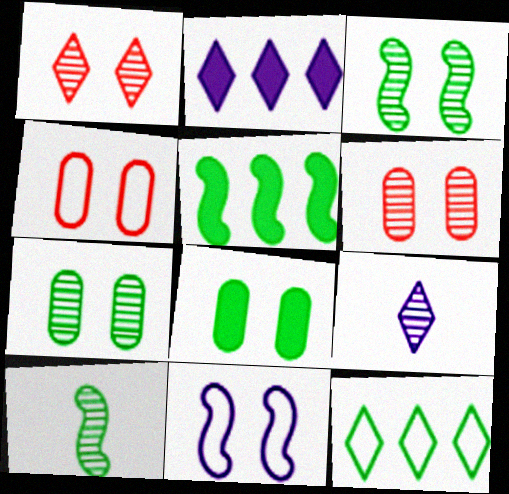[[1, 8, 11], 
[2, 4, 10], 
[4, 5, 9], 
[8, 10, 12]]